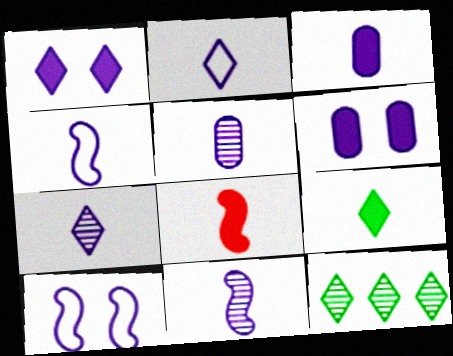[[2, 3, 11], 
[3, 4, 7], 
[3, 8, 9], 
[5, 7, 11]]